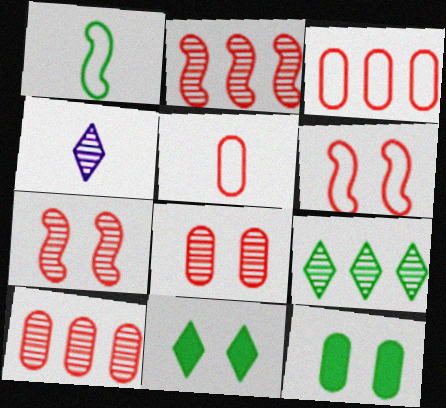[[1, 9, 12]]